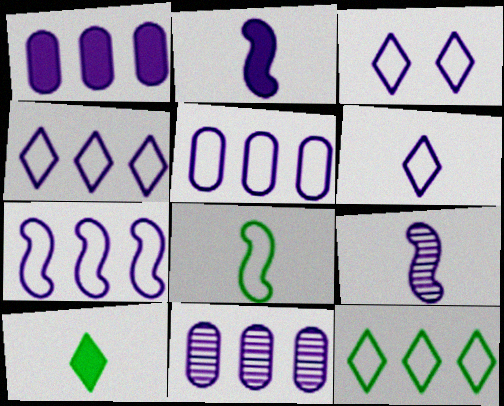[[1, 3, 9], 
[1, 5, 11], 
[2, 3, 11], 
[3, 4, 6], 
[4, 5, 7]]